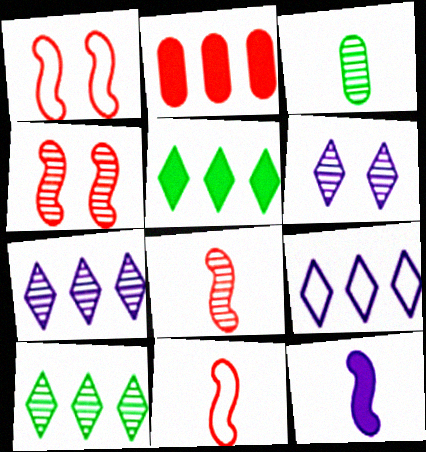[[3, 4, 7]]